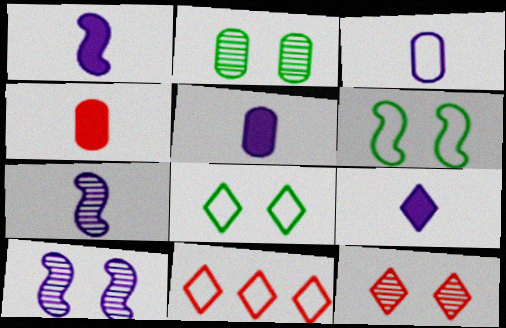[[1, 2, 11], 
[1, 5, 9], 
[2, 10, 12], 
[3, 6, 11], 
[3, 7, 9]]